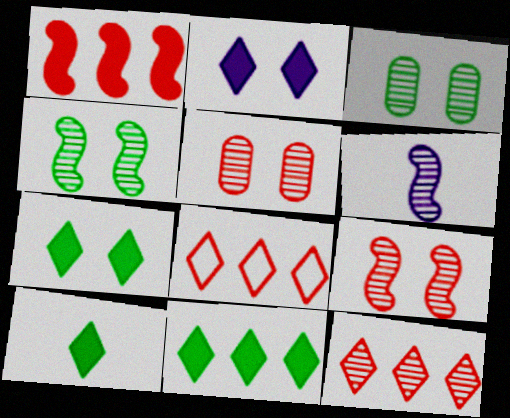[[3, 6, 12], 
[7, 10, 11]]